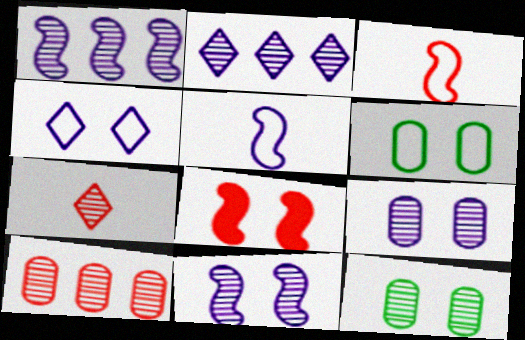[[1, 7, 12], 
[4, 8, 12]]